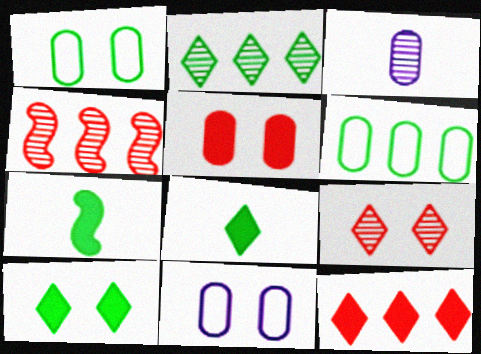[[1, 2, 7], 
[3, 5, 6], 
[4, 8, 11]]